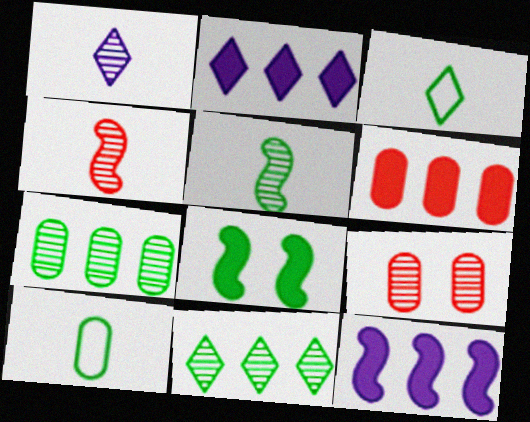[[3, 7, 8], 
[3, 9, 12], 
[8, 10, 11]]